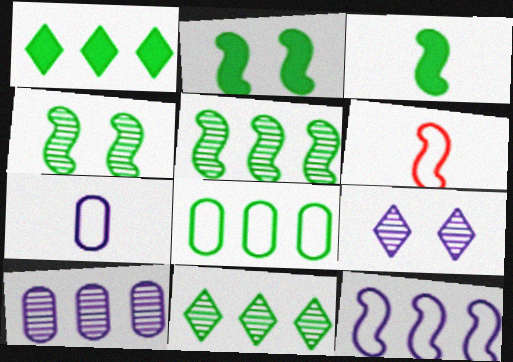[[1, 5, 8]]